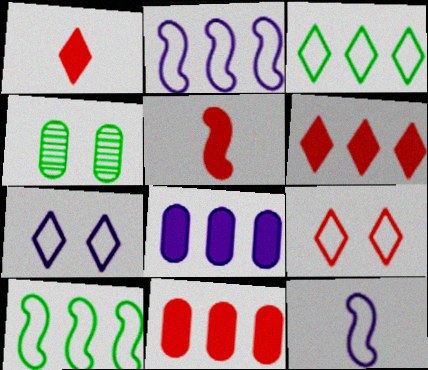[[1, 2, 4], 
[4, 6, 12]]